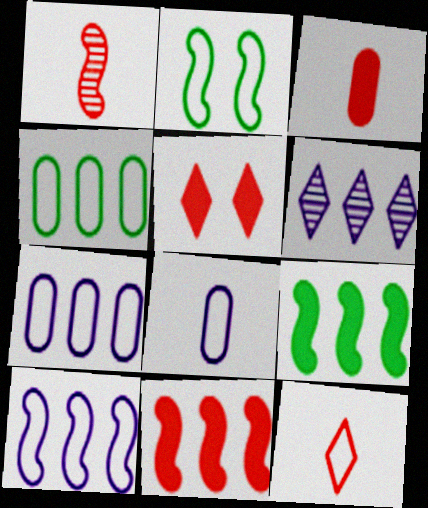[[1, 3, 12], 
[2, 3, 6], 
[2, 7, 12], 
[3, 5, 11], 
[4, 6, 11]]